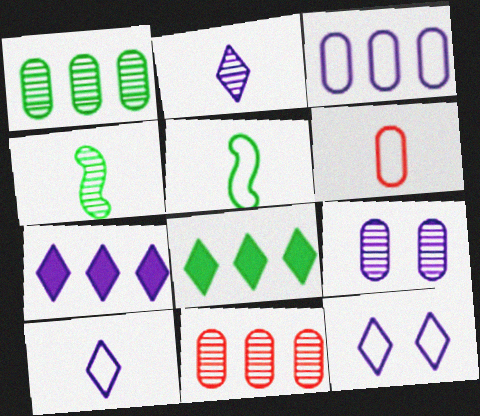[[2, 7, 12], 
[5, 6, 10]]